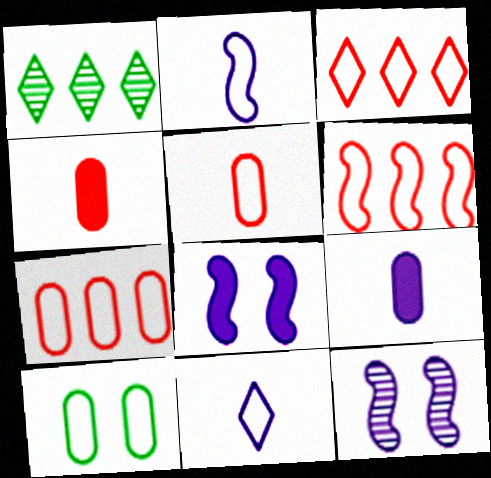[[1, 5, 8], 
[2, 3, 10], 
[3, 6, 7], 
[6, 10, 11]]